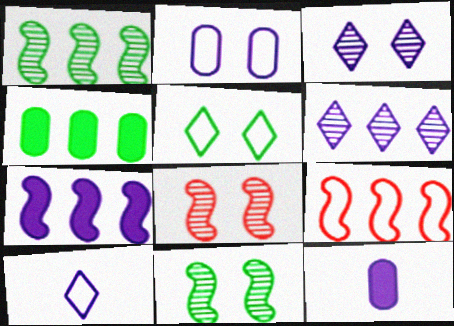[[1, 7, 9], 
[4, 6, 9], 
[4, 8, 10]]